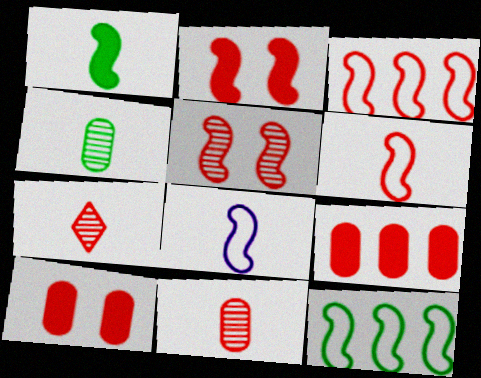[[3, 7, 10]]